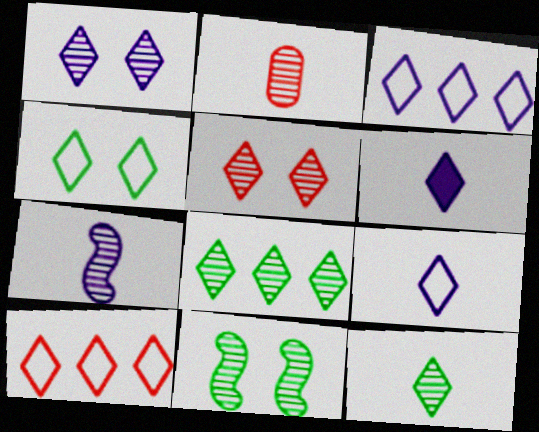[[1, 3, 6], 
[2, 7, 12], 
[4, 9, 10]]